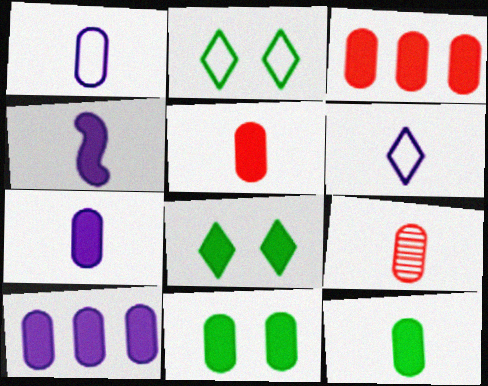[[1, 9, 12], 
[3, 4, 8], 
[3, 7, 11], 
[5, 7, 12], 
[5, 10, 11]]